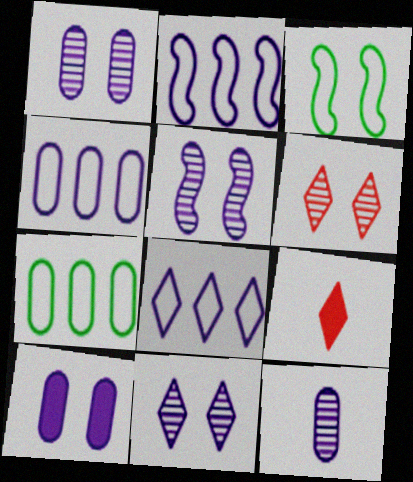[[1, 5, 11], 
[2, 4, 8], 
[3, 6, 10], 
[4, 10, 12], 
[5, 7, 9]]